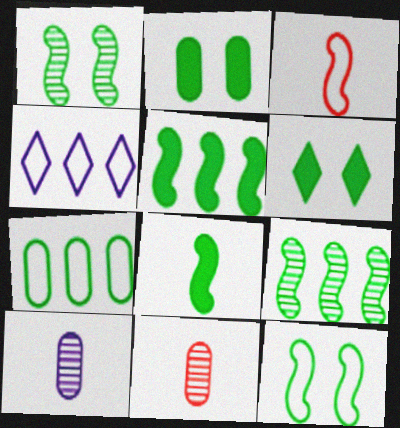[[8, 9, 12]]